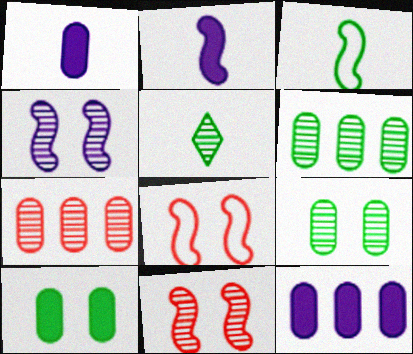[[4, 5, 7], 
[5, 8, 12]]